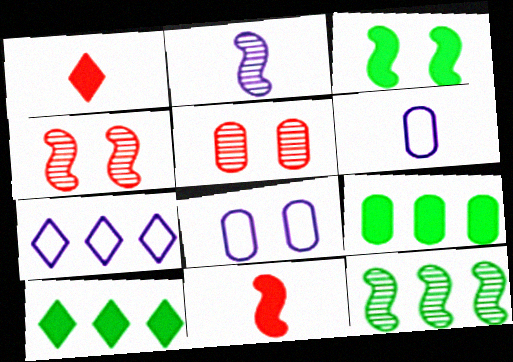[[1, 8, 12], 
[2, 4, 12], 
[4, 6, 10], 
[5, 6, 9]]